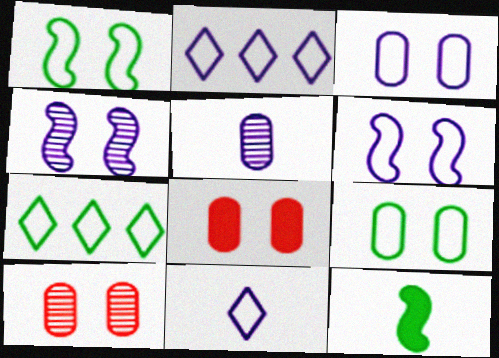[[2, 10, 12]]